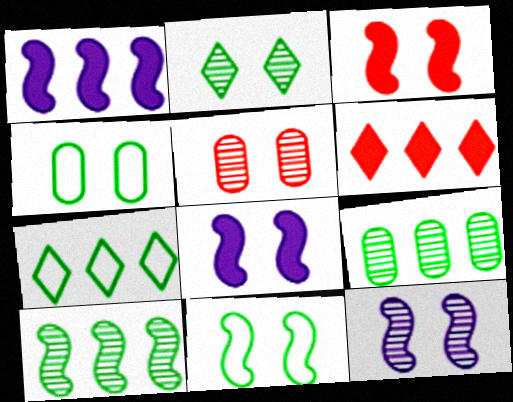[[2, 5, 12], 
[3, 11, 12]]